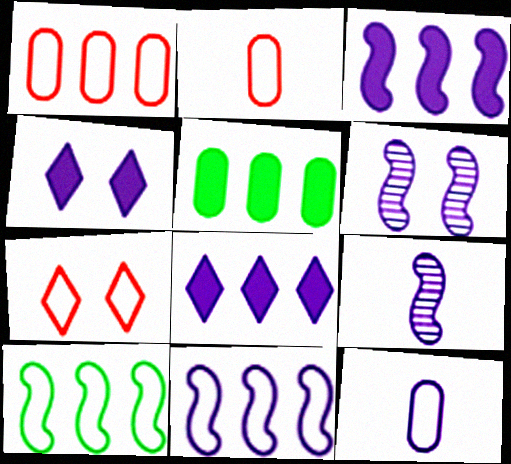[[5, 7, 9], 
[6, 8, 12], 
[7, 10, 12]]